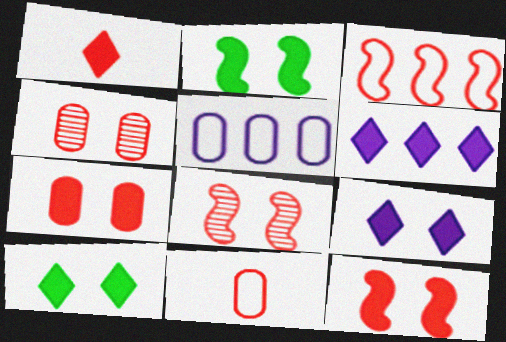[[1, 3, 4], 
[1, 6, 10], 
[2, 7, 9]]